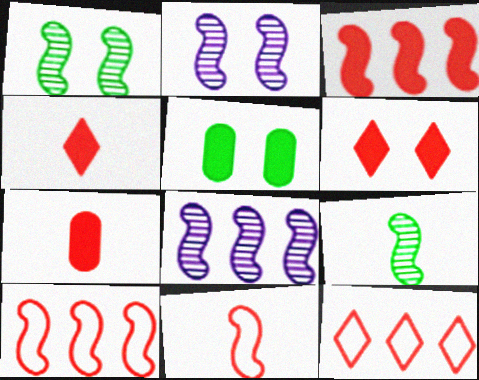[[3, 6, 7]]